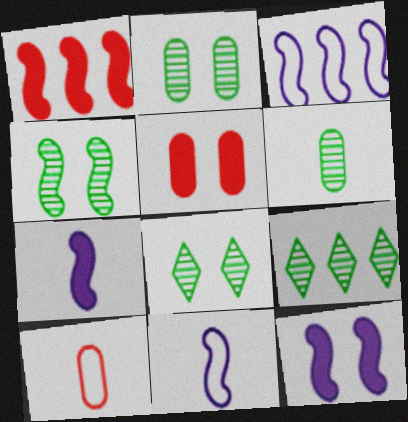[[1, 4, 11], 
[2, 4, 8], 
[4, 6, 9], 
[5, 9, 11], 
[9, 10, 12]]